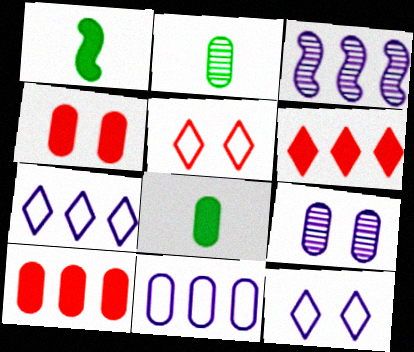[[2, 4, 11], 
[3, 5, 8]]